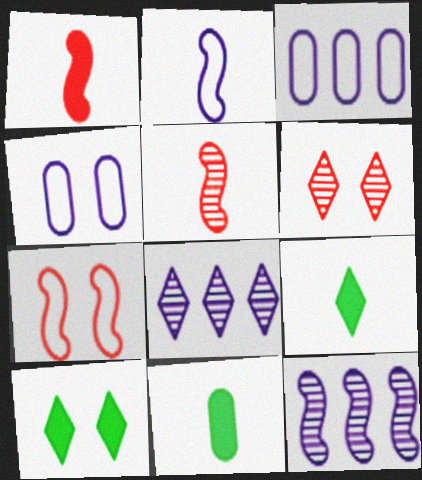[[3, 5, 10], 
[7, 8, 11]]